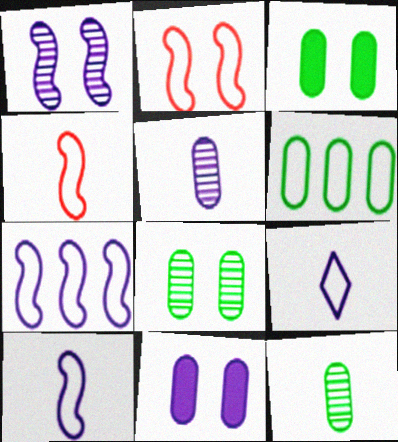[[2, 6, 9], 
[3, 6, 12]]